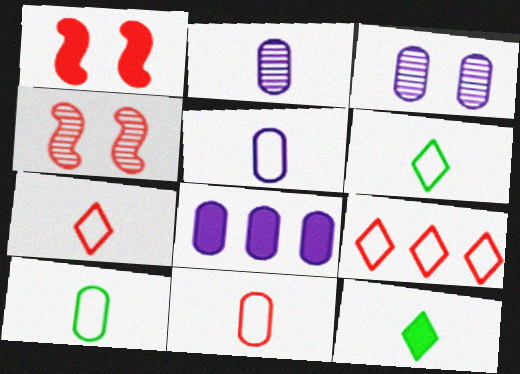[[1, 8, 12], 
[3, 5, 8], 
[4, 6, 8], 
[5, 10, 11]]